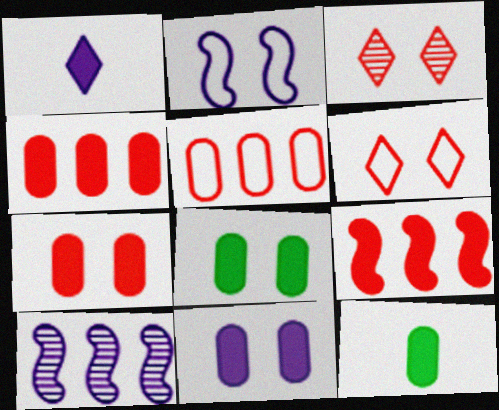[[1, 8, 9], 
[2, 3, 8], 
[4, 11, 12], 
[6, 10, 12], 
[7, 8, 11]]